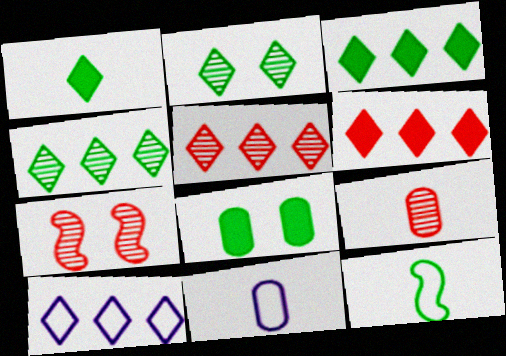[[3, 5, 10], 
[3, 7, 11], 
[4, 6, 10], 
[4, 8, 12], 
[5, 7, 9]]